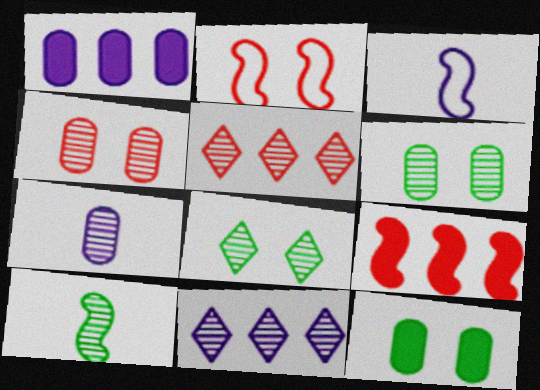[[3, 5, 12], 
[4, 10, 11]]